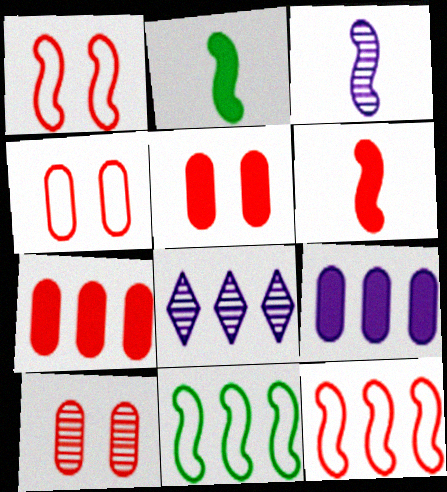[[2, 4, 8], 
[4, 5, 10], 
[7, 8, 11]]